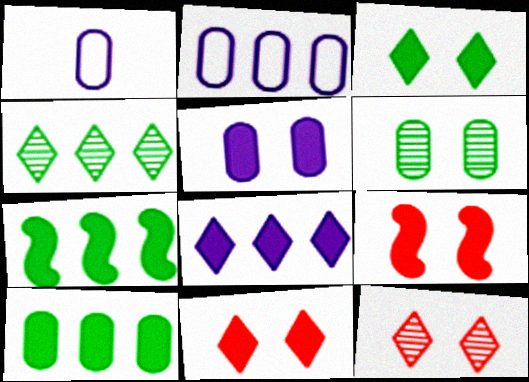[[1, 4, 9], 
[1, 7, 12], 
[3, 5, 9]]